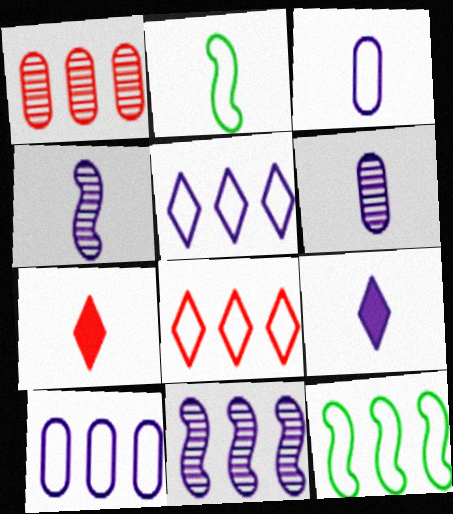[[2, 6, 7], 
[3, 4, 9], 
[8, 10, 12]]